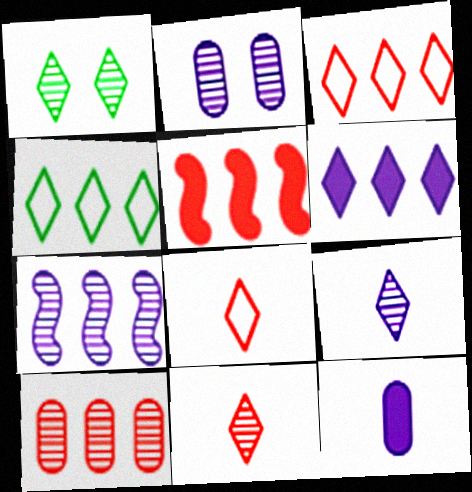[[1, 6, 8], 
[2, 7, 9], 
[3, 5, 10]]